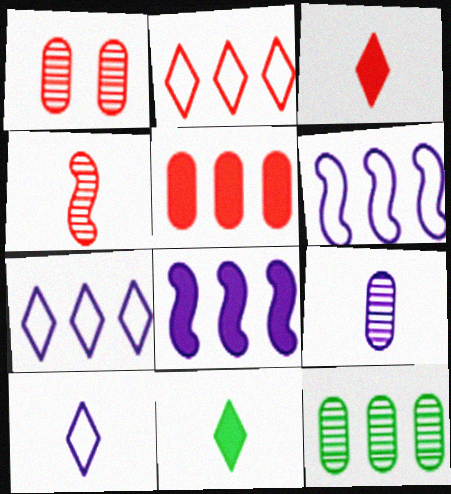[[1, 6, 11], 
[1, 9, 12], 
[2, 8, 12]]